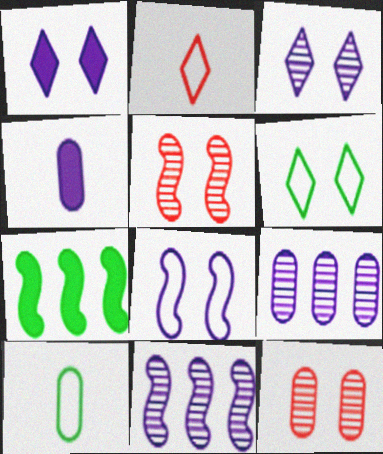[]